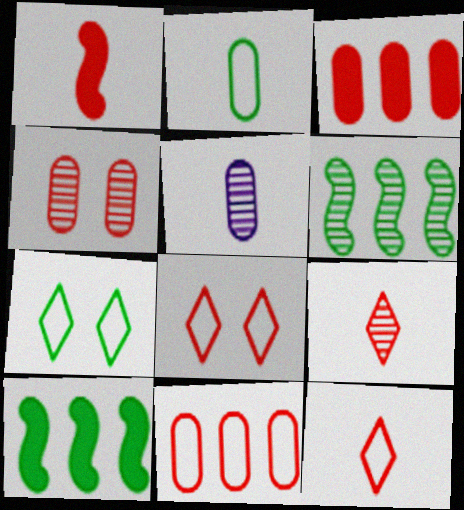[[5, 8, 10]]